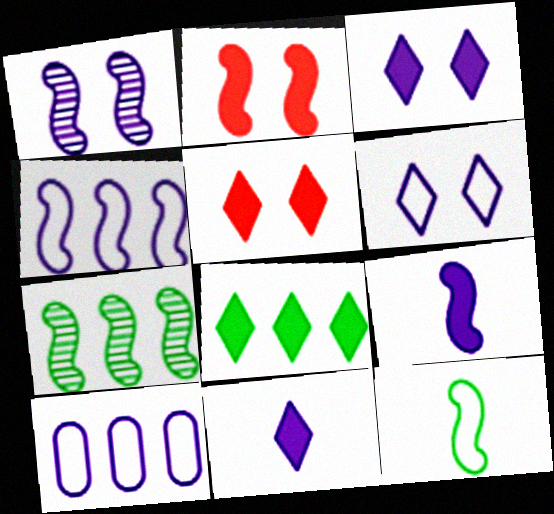[[1, 4, 9], 
[1, 10, 11], 
[5, 8, 11]]